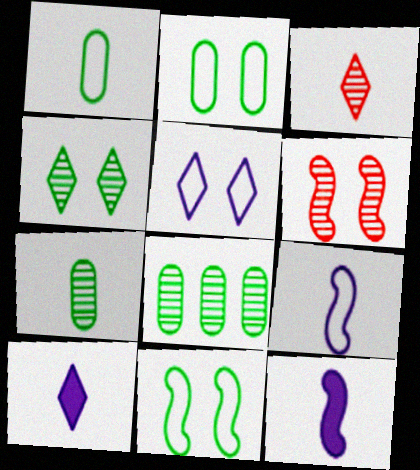[[1, 3, 12]]